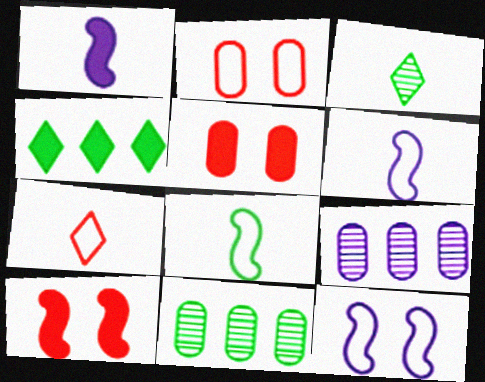[[1, 4, 5]]